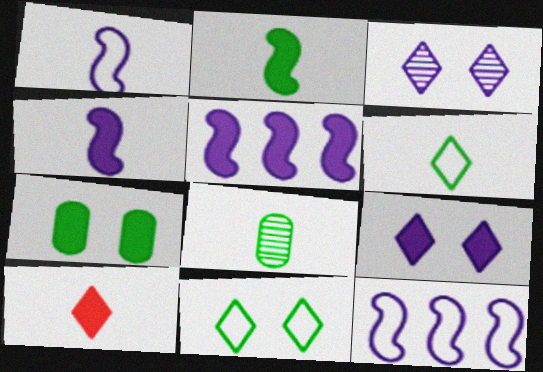[[1, 8, 10], 
[2, 6, 8], 
[5, 7, 10]]